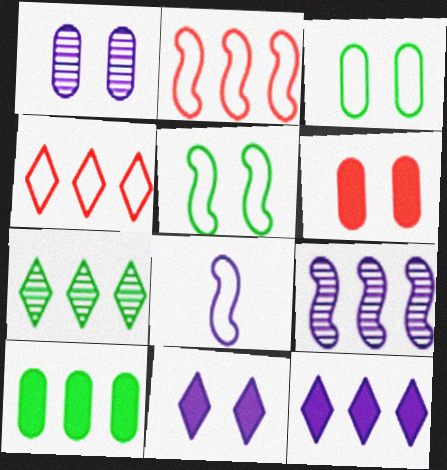[[1, 3, 6], 
[1, 8, 12], 
[2, 5, 8], 
[3, 4, 8], 
[4, 7, 12], 
[4, 9, 10], 
[6, 7, 8]]